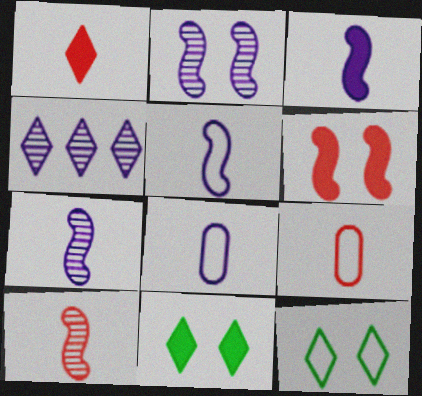[[1, 4, 12], 
[1, 9, 10], 
[3, 5, 7]]